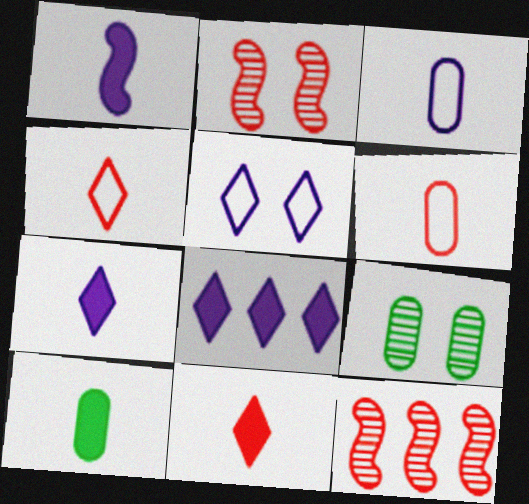[[1, 10, 11], 
[5, 10, 12]]